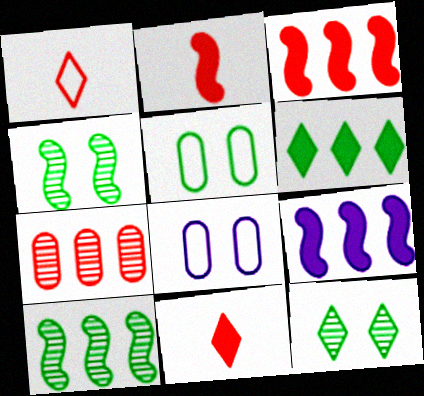[[8, 10, 11]]